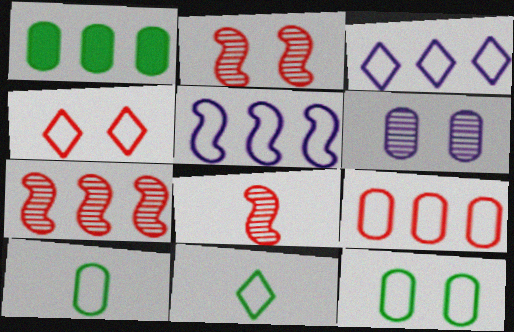[[1, 3, 7], 
[2, 7, 8], 
[3, 4, 11], 
[4, 5, 10]]